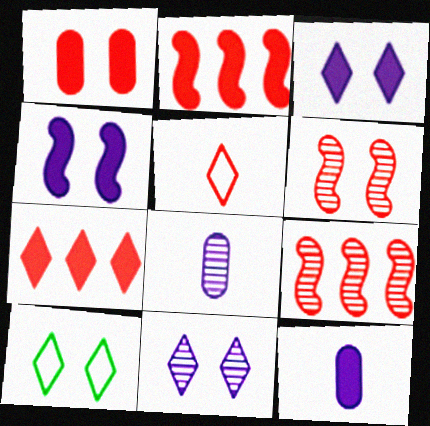[[1, 5, 9], 
[2, 8, 10], 
[9, 10, 12]]